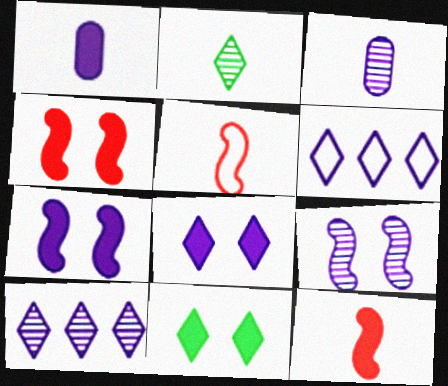[[1, 2, 5], 
[1, 6, 9], 
[3, 6, 7], 
[3, 9, 10]]